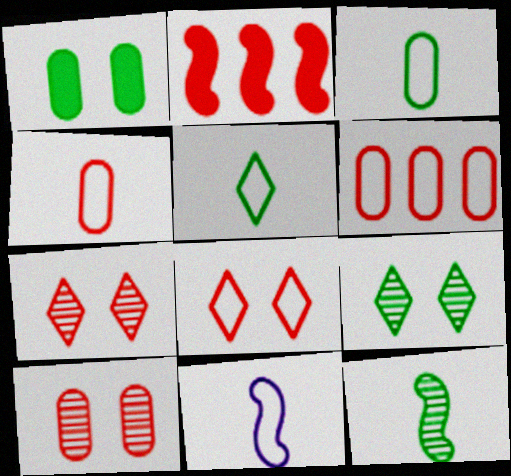[[2, 4, 7], 
[4, 5, 11]]